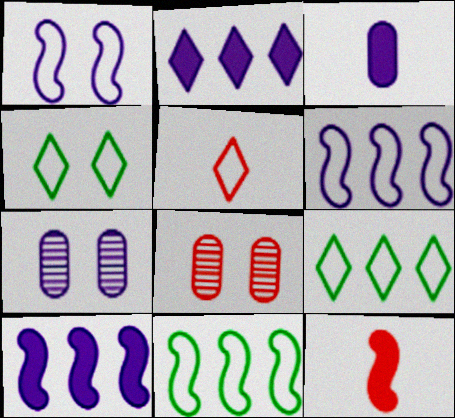[[7, 9, 12]]